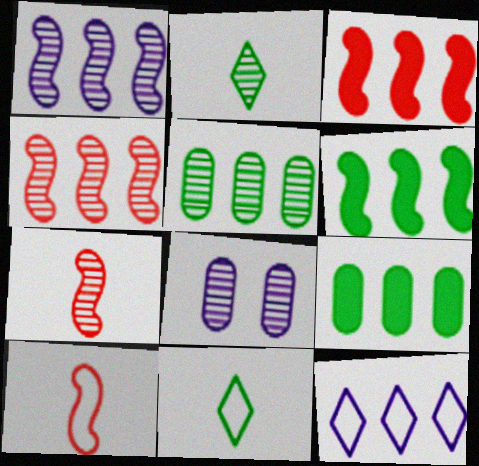[[2, 4, 8], 
[3, 5, 12], 
[3, 8, 11], 
[4, 9, 12]]